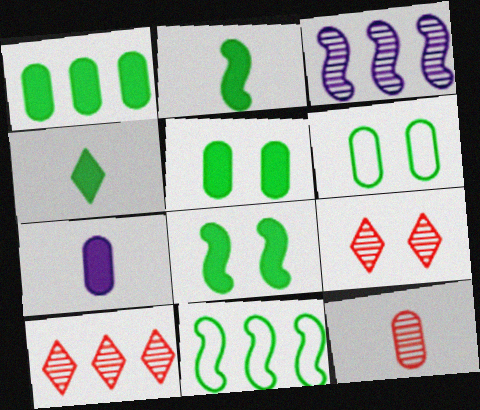[[1, 4, 8], 
[7, 9, 11]]